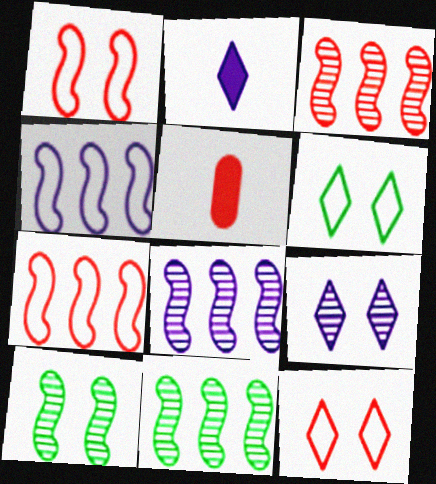[[3, 5, 12], 
[3, 8, 11], 
[5, 6, 8]]